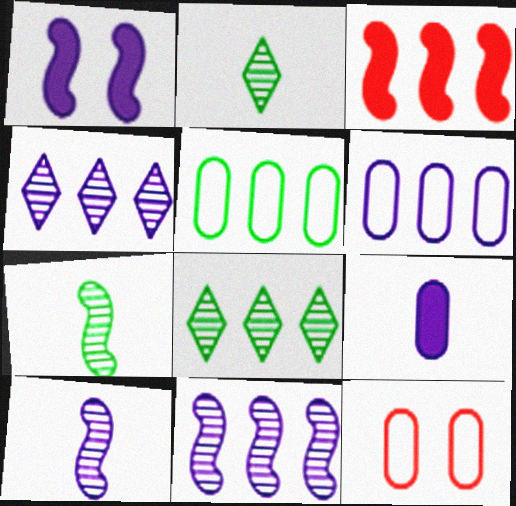[[3, 4, 5], 
[3, 6, 8]]